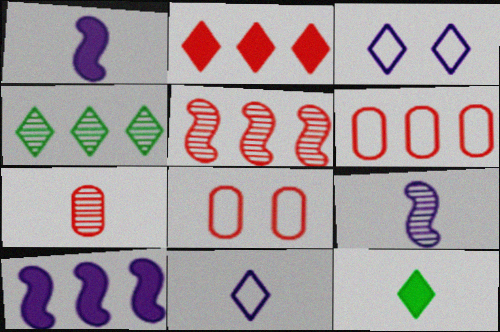[[1, 4, 8], 
[2, 5, 6], 
[4, 6, 10]]